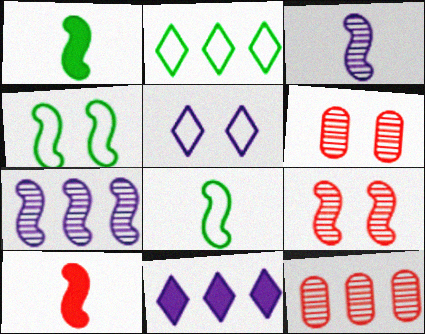[[1, 5, 12], 
[3, 8, 10], 
[4, 7, 10], 
[6, 8, 11]]